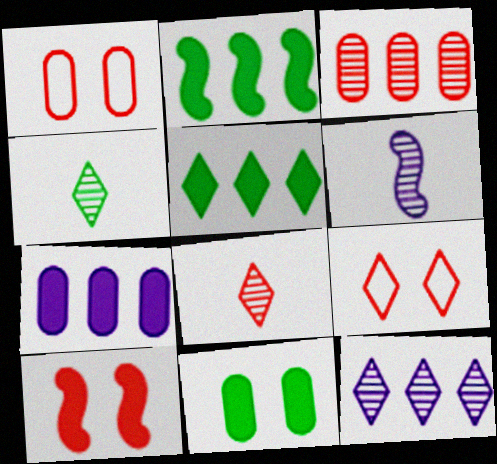[[1, 5, 6]]